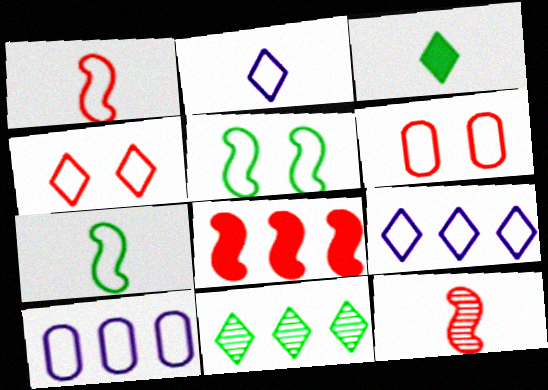[[4, 7, 10], 
[6, 7, 9], 
[8, 10, 11]]